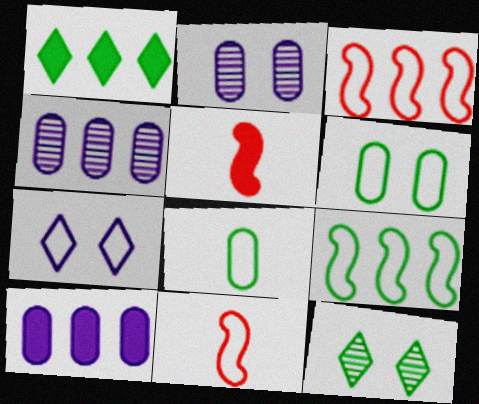[[1, 2, 11], 
[1, 3, 4], 
[3, 7, 8], 
[10, 11, 12]]